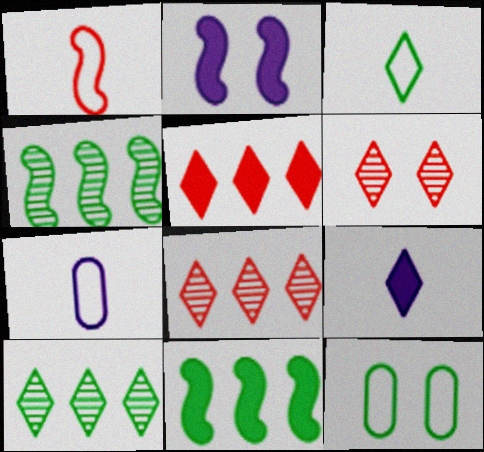[[1, 2, 4], 
[1, 3, 7], 
[2, 6, 12], 
[6, 7, 11]]